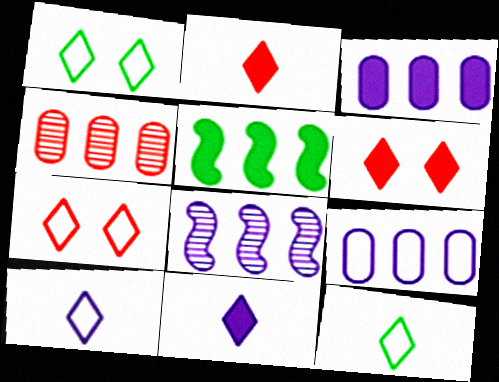[]